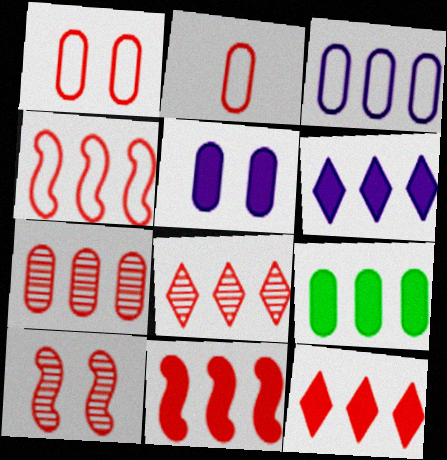[[2, 10, 12], 
[3, 7, 9], 
[4, 7, 12], 
[6, 9, 11]]